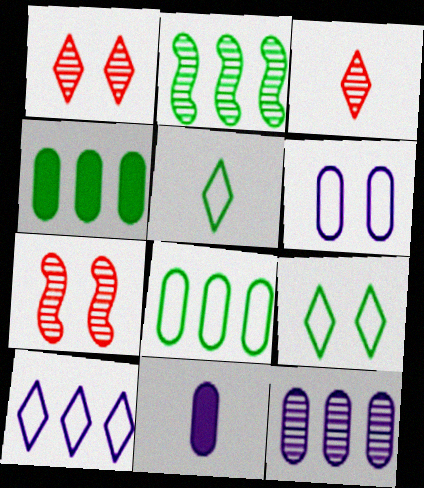[[6, 11, 12]]